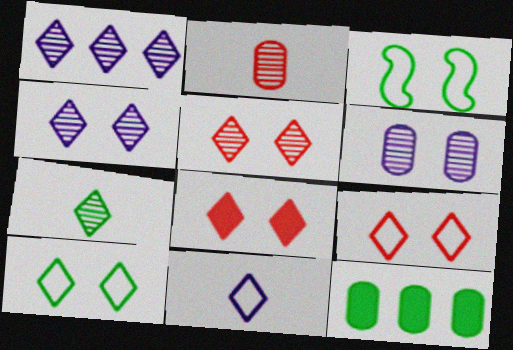[[1, 5, 7], 
[3, 6, 8], 
[3, 7, 12], 
[4, 8, 10], 
[5, 8, 9]]